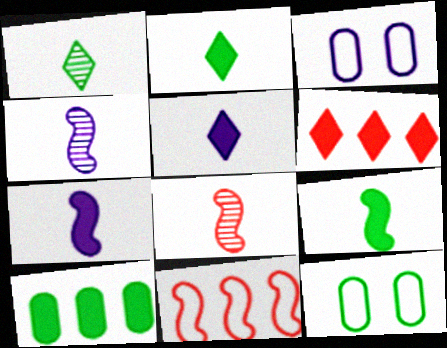[[4, 6, 12]]